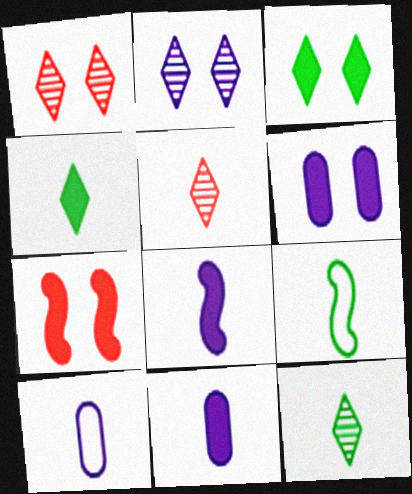[[3, 6, 7], 
[5, 9, 11]]